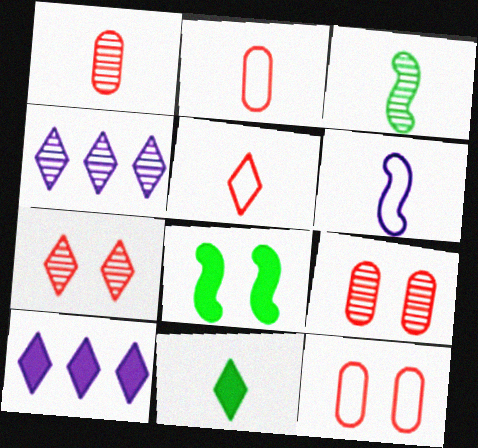[[1, 6, 11], 
[2, 4, 8], 
[3, 4, 9], 
[3, 10, 12]]